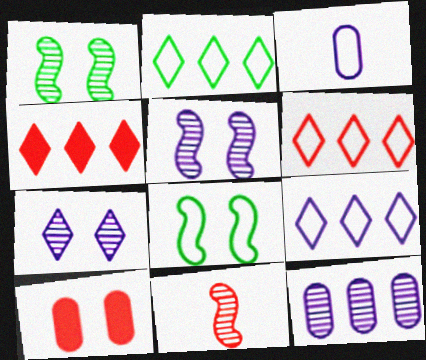[[1, 3, 4], 
[2, 6, 9], 
[3, 6, 8], 
[6, 10, 11], 
[7, 8, 10]]